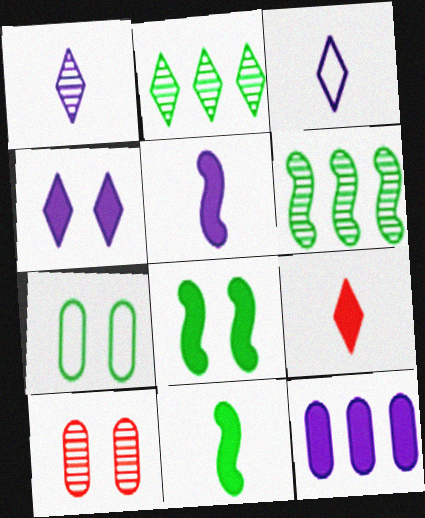[[1, 6, 10], 
[2, 7, 11], 
[4, 5, 12], 
[8, 9, 12]]